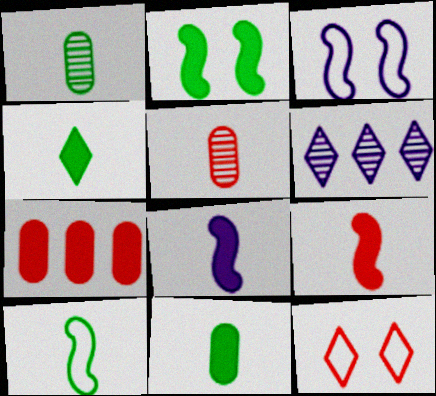[[1, 4, 10], 
[4, 6, 12]]